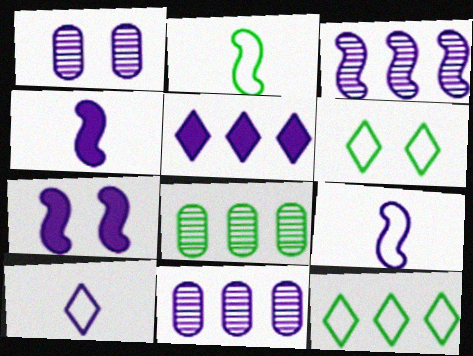[[1, 5, 9], 
[3, 7, 9], 
[7, 10, 11]]